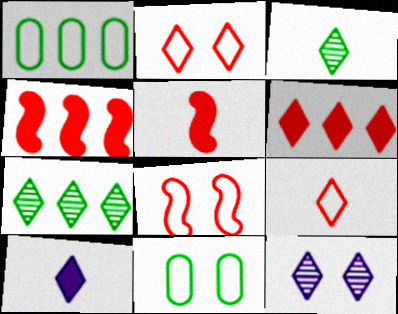[[1, 5, 12], 
[2, 7, 10], 
[3, 9, 10]]